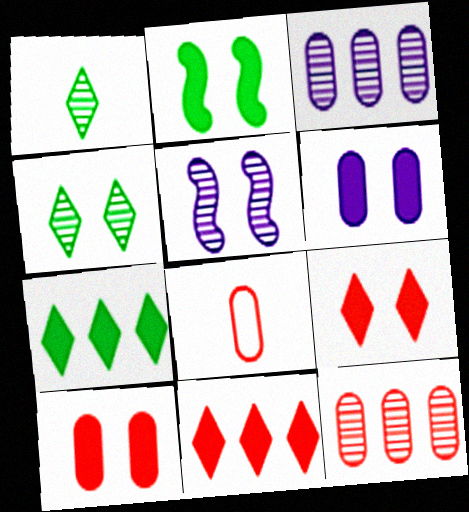[[1, 5, 12], 
[2, 6, 9], 
[5, 7, 8], 
[8, 10, 12]]